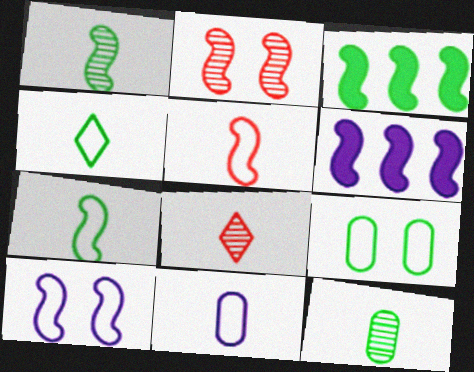[[2, 6, 7], 
[4, 5, 11], 
[6, 8, 9]]